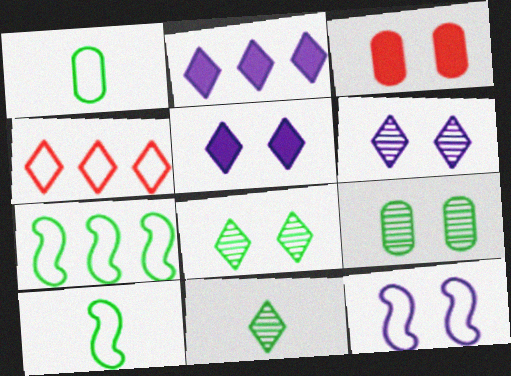[[1, 4, 12], 
[3, 8, 12], 
[4, 5, 11]]